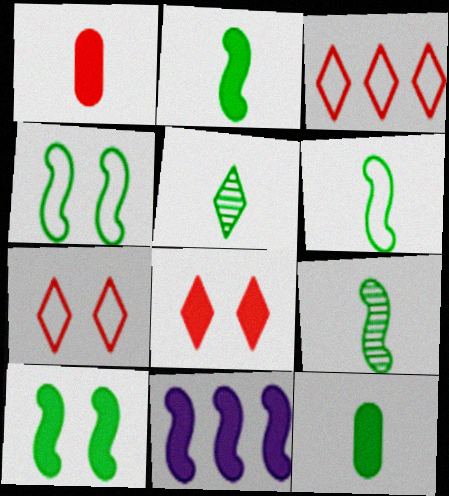[[2, 6, 9], 
[5, 6, 12], 
[8, 11, 12]]